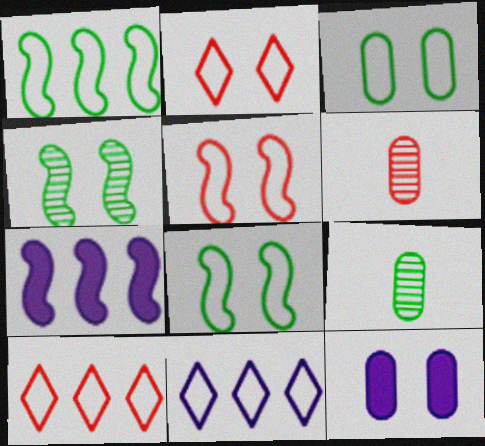[[2, 4, 12], 
[2, 7, 9]]